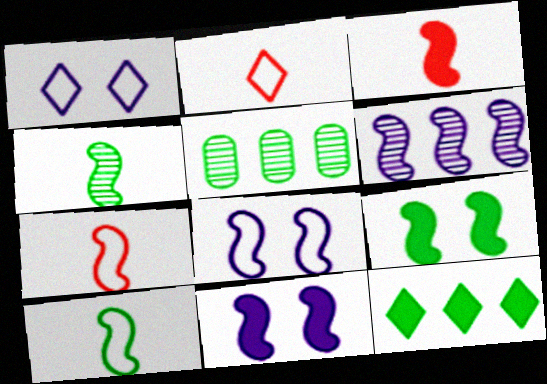[[1, 3, 5], 
[2, 5, 11], 
[6, 7, 9]]